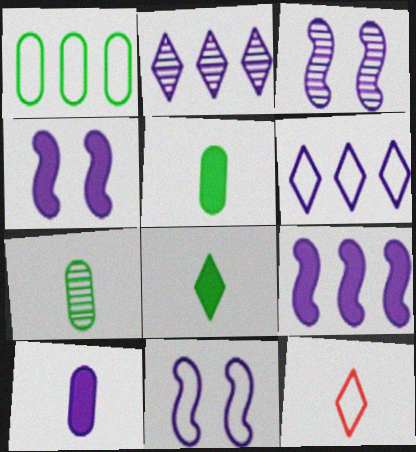[[1, 11, 12], 
[2, 10, 11], 
[3, 4, 11], 
[3, 6, 10]]